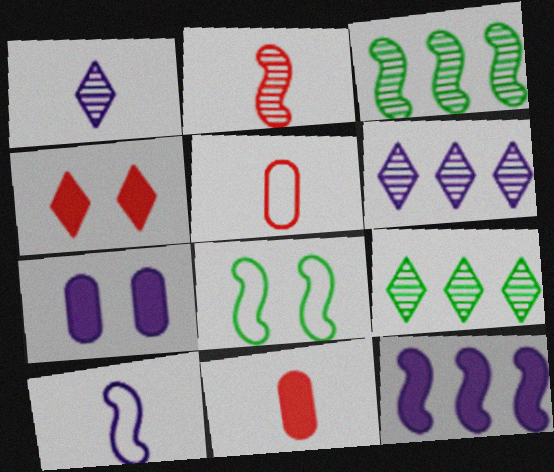[[2, 8, 12], 
[6, 7, 10], 
[6, 8, 11]]